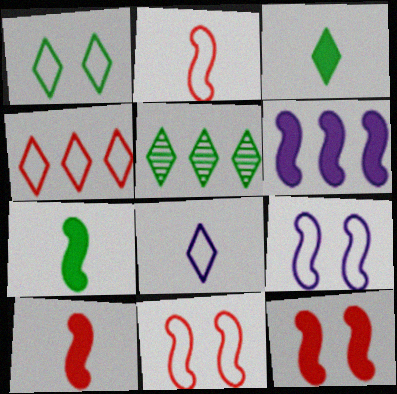[[1, 3, 5], 
[1, 4, 8], 
[6, 7, 12]]